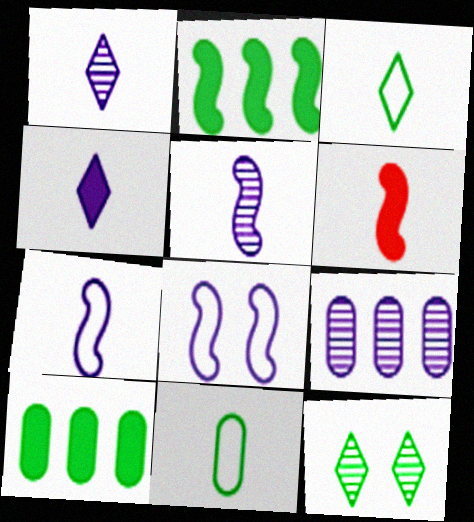[[1, 6, 11], 
[2, 11, 12], 
[4, 8, 9]]